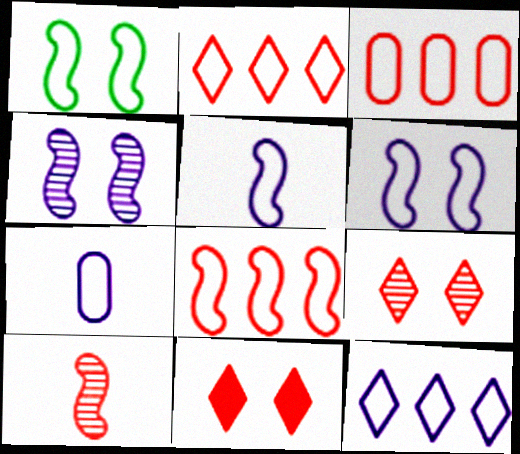[[1, 2, 7], 
[1, 5, 8], 
[2, 3, 8], 
[3, 10, 11], 
[6, 7, 12]]